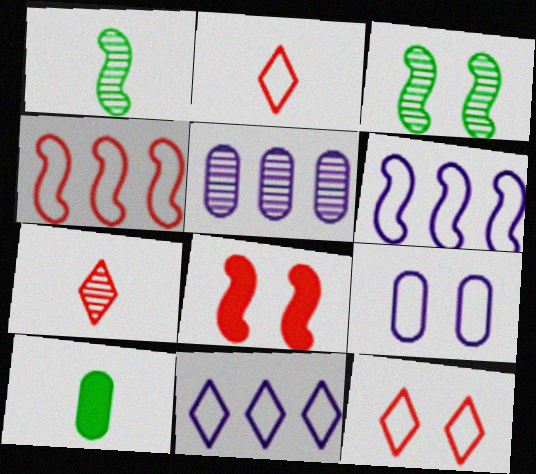[[1, 6, 8], 
[3, 5, 7]]